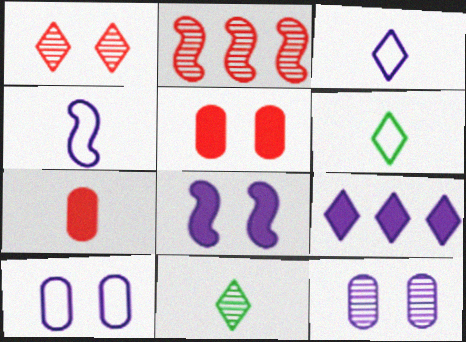[[1, 6, 9], 
[2, 11, 12], 
[4, 7, 11], 
[4, 9, 12]]